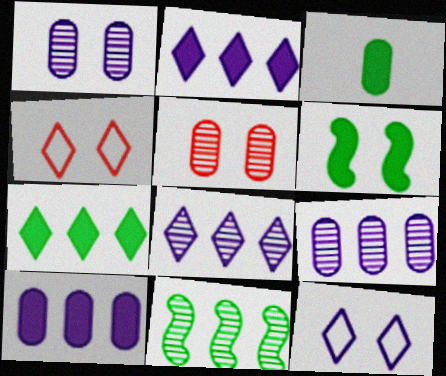[[1, 4, 6], 
[3, 6, 7], 
[5, 6, 12]]